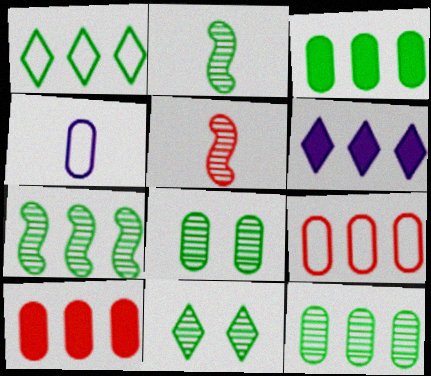[[1, 3, 7], 
[2, 11, 12], 
[4, 8, 10], 
[6, 7, 9]]